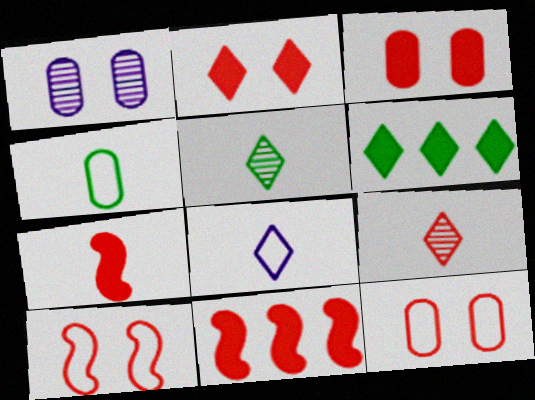[[9, 11, 12]]